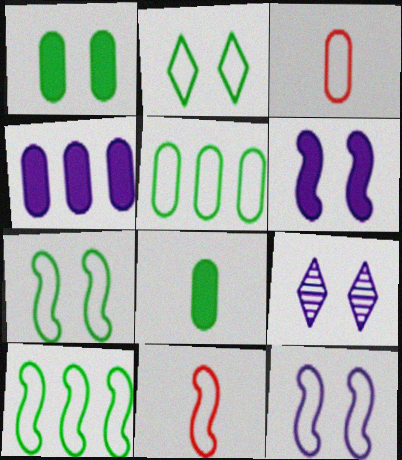[[10, 11, 12]]